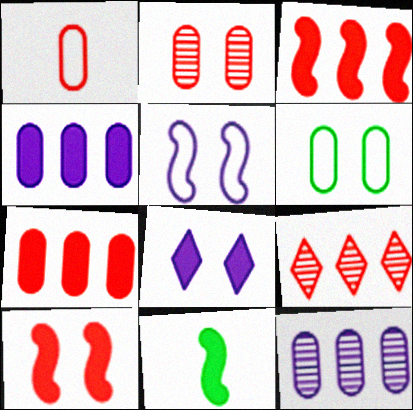[[1, 2, 7], 
[1, 9, 10], 
[7, 8, 11]]